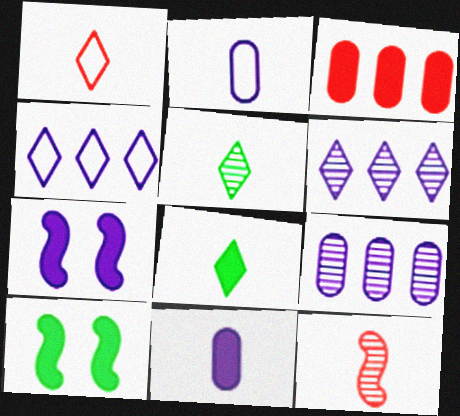[[1, 9, 10], 
[2, 6, 7], 
[2, 8, 12], 
[3, 7, 8]]